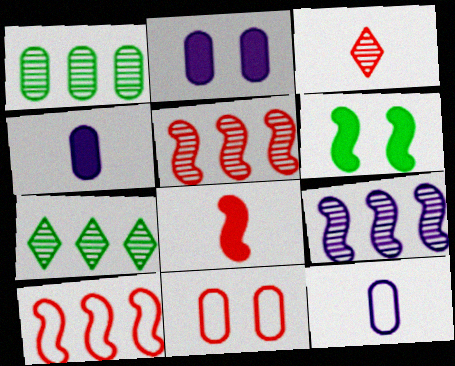[[1, 4, 11]]